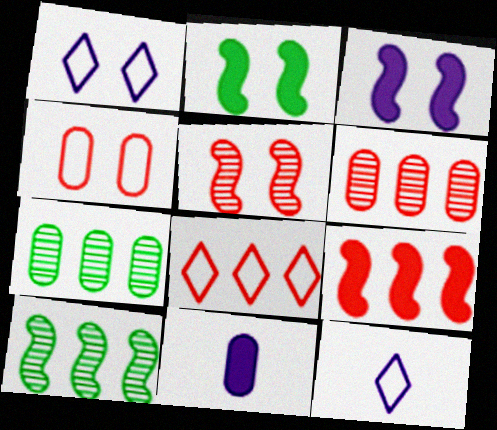[[2, 6, 12], 
[4, 7, 11], 
[6, 8, 9]]